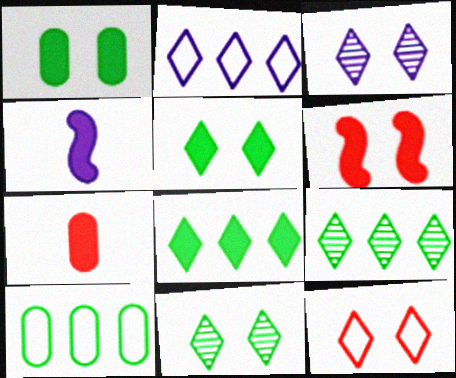[[3, 5, 12]]